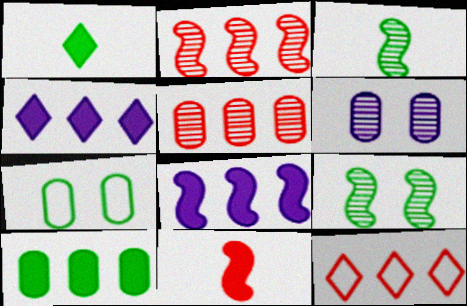[]